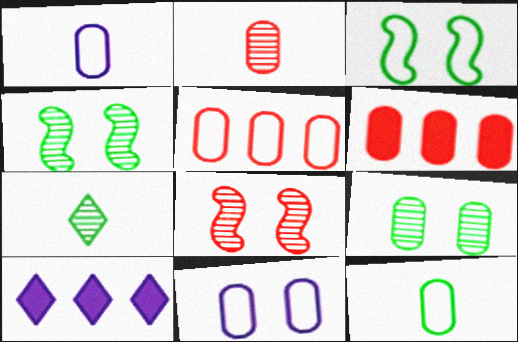[[1, 6, 9], 
[2, 3, 10], 
[5, 11, 12], 
[8, 10, 12]]